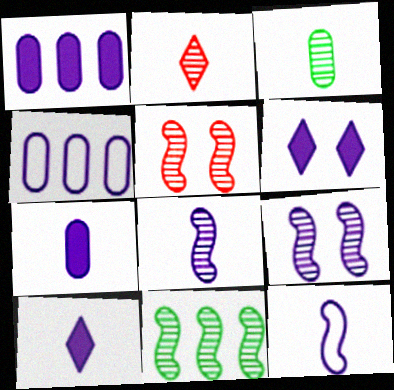[[2, 3, 8], 
[4, 6, 8], 
[4, 9, 10], 
[5, 8, 11]]